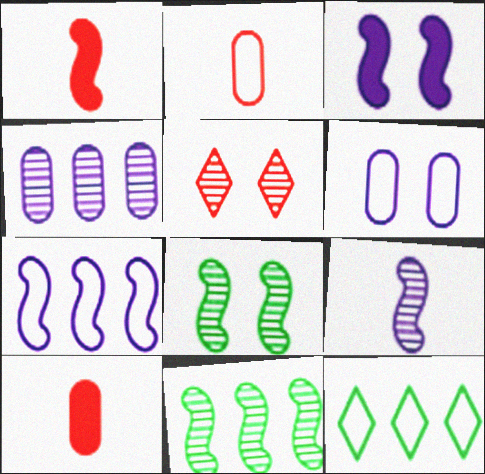[[1, 7, 8], 
[3, 7, 9]]